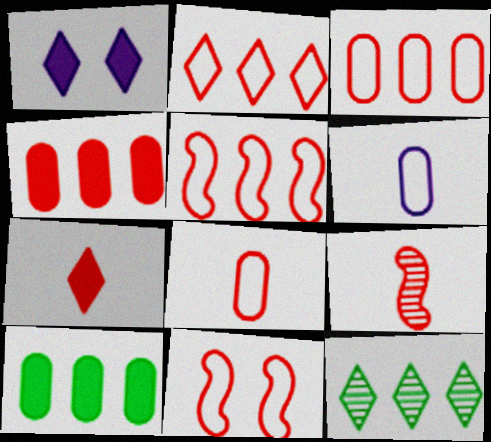[[2, 3, 5], 
[2, 8, 11], 
[7, 8, 9]]